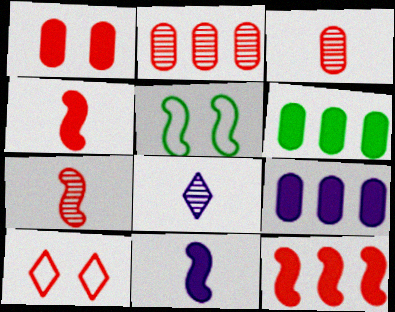[[2, 4, 10], 
[3, 10, 12]]